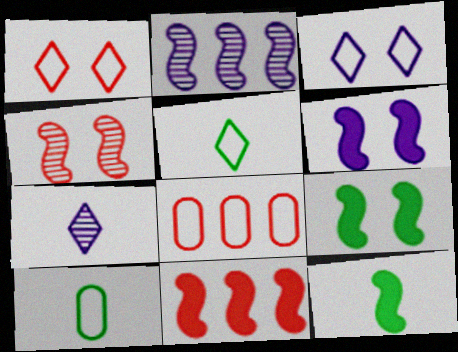[[6, 11, 12], 
[7, 8, 9]]